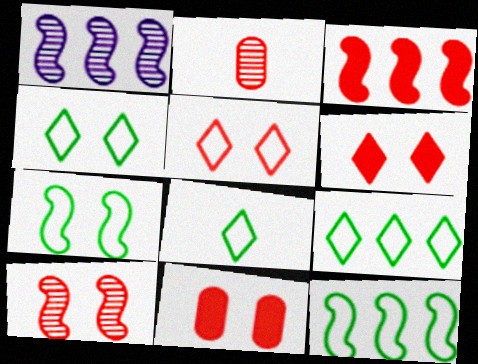[[1, 3, 12], 
[1, 8, 11], 
[2, 3, 5], 
[4, 8, 9], 
[5, 10, 11]]